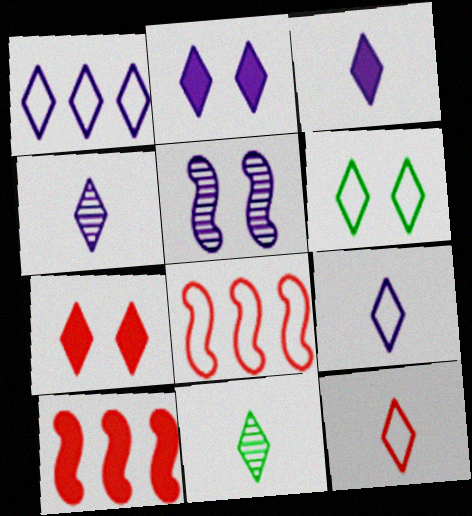[[1, 2, 4], 
[1, 6, 12], 
[1, 7, 11], 
[3, 4, 9], 
[3, 11, 12]]